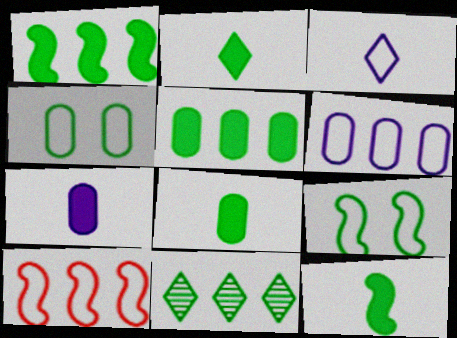[[2, 8, 12], 
[3, 4, 10], 
[4, 11, 12], 
[8, 9, 11]]